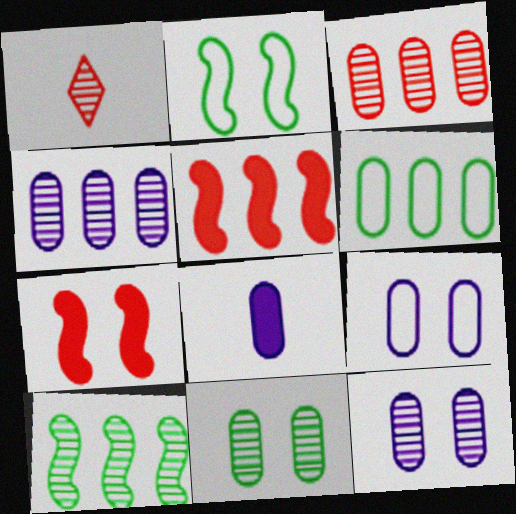[[1, 10, 12], 
[4, 8, 9]]